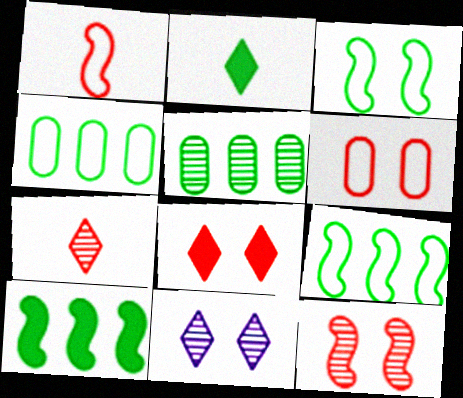[[2, 3, 5], 
[6, 8, 12]]